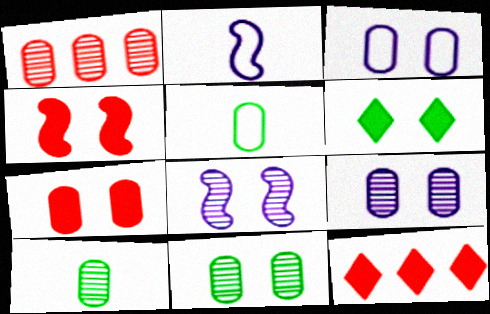[[1, 2, 6], 
[1, 9, 10], 
[2, 11, 12], 
[3, 7, 11], 
[5, 8, 12]]